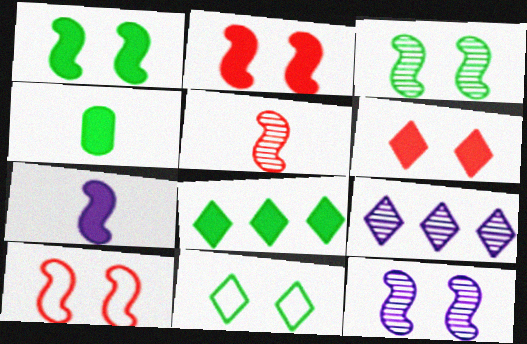[[1, 4, 8], 
[1, 10, 12], 
[4, 9, 10]]